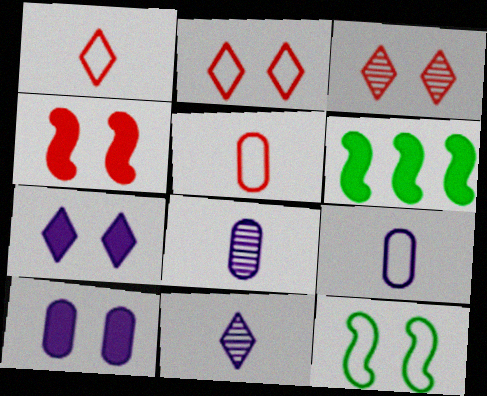[[2, 6, 8], 
[3, 6, 9], 
[3, 10, 12]]